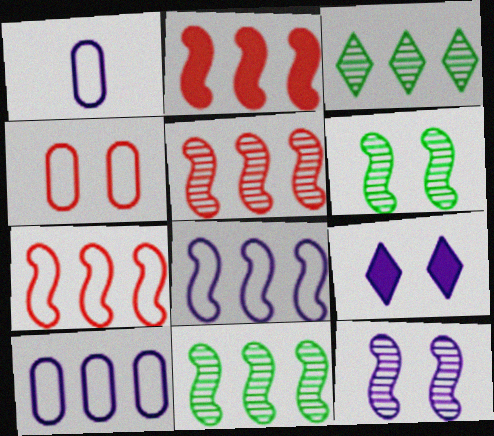[[2, 3, 10], 
[2, 5, 7], 
[2, 8, 11], 
[4, 6, 9]]